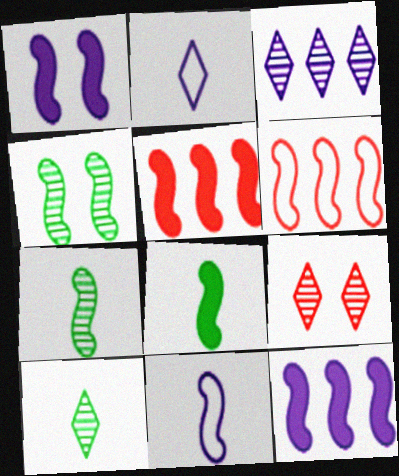[[1, 5, 8], 
[1, 6, 7], 
[3, 9, 10], 
[4, 5, 11]]